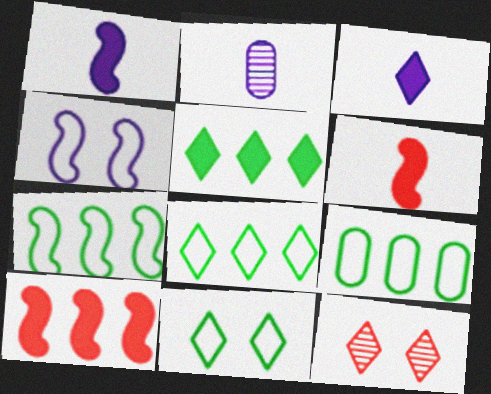[[1, 9, 12], 
[2, 10, 11], 
[3, 8, 12], 
[7, 8, 9]]